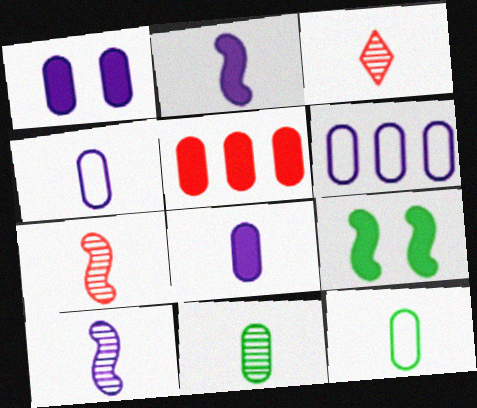[[2, 3, 12], 
[3, 6, 9], 
[3, 10, 11]]